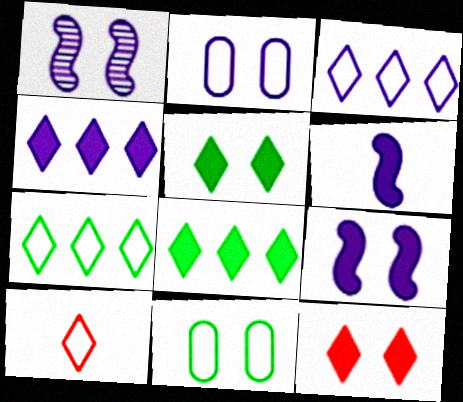[[1, 11, 12]]